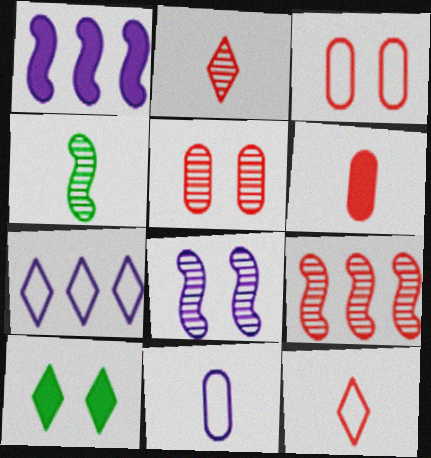[[1, 6, 10], 
[2, 5, 9], 
[2, 7, 10], 
[3, 8, 10], 
[4, 8, 9], 
[9, 10, 11]]